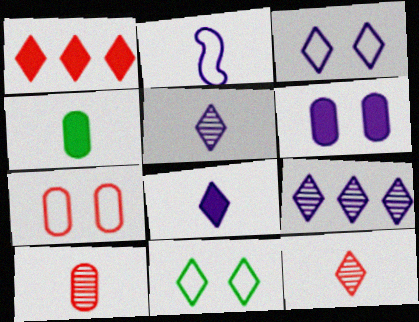[[1, 5, 11], 
[2, 4, 12], 
[2, 6, 9], 
[3, 8, 9]]